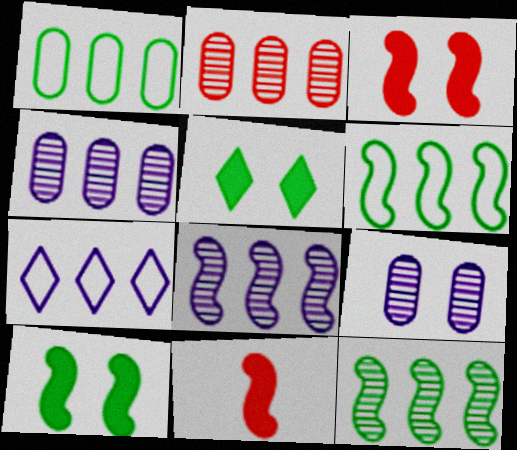[]